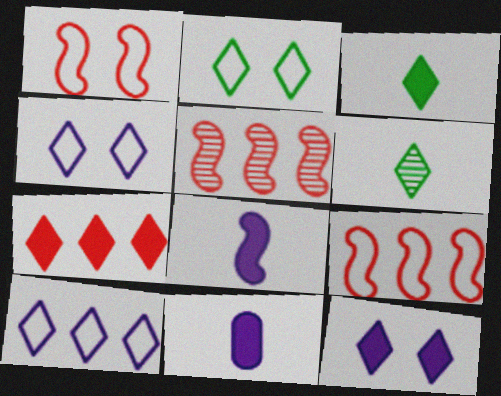[[2, 5, 11], 
[3, 7, 12], 
[4, 6, 7]]